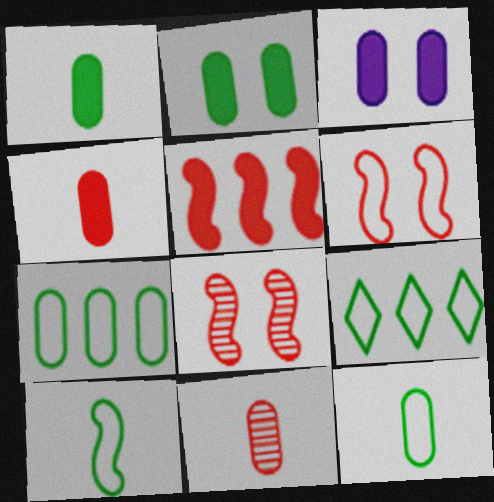[[3, 7, 11]]